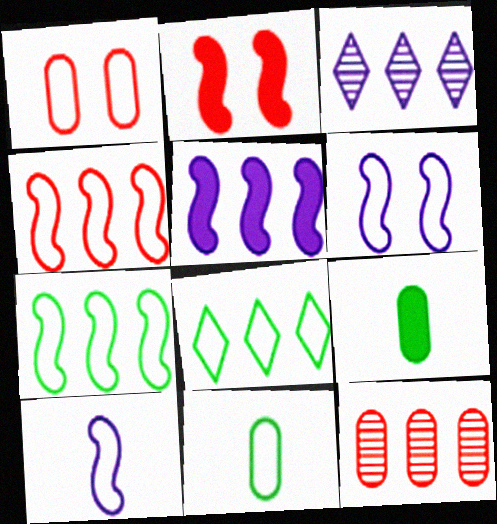[[1, 8, 10], 
[2, 3, 11], 
[5, 8, 12]]